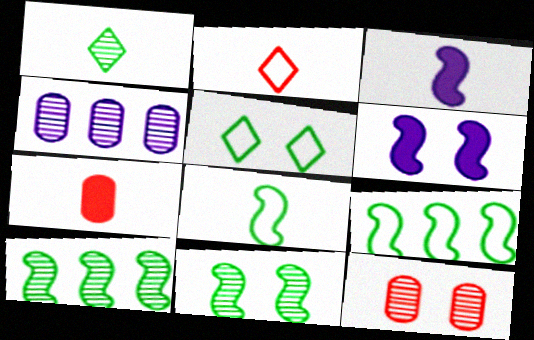[[5, 6, 12]]